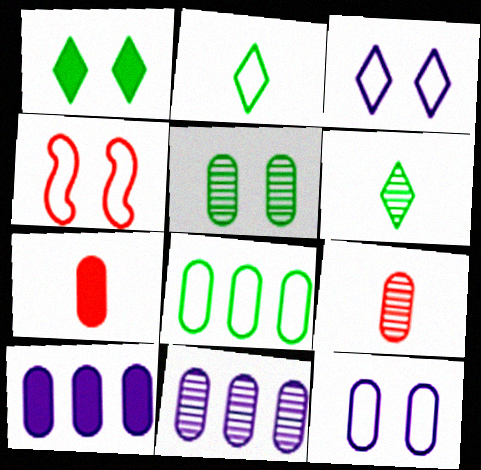[[4, 6, 10], 
[5, 9, 11]]